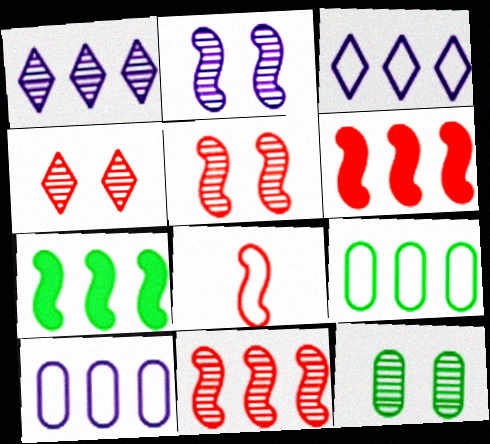[[1, 6, 9], 
[2, 4, 12], 
[2, 7, 8], 
[5, 6, 8]]